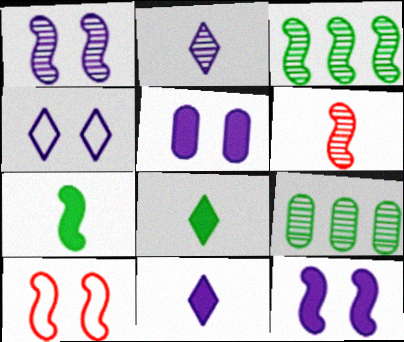[[1, 3, 6], 
[1, 4, 5], 
[9, 10, 11]]